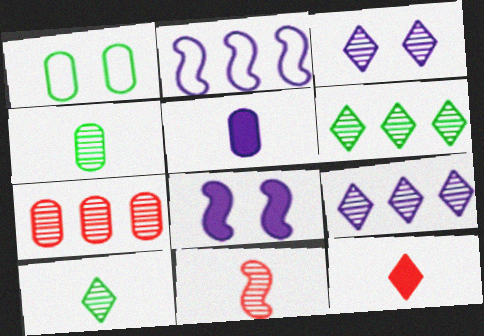[[1, 5, 7], 
[2, 3, 5]]